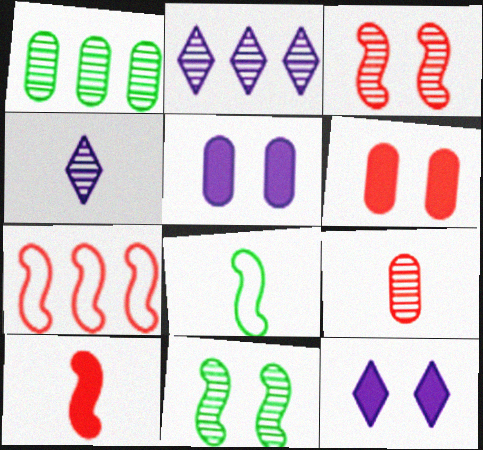[[1, 3, 4], 
[2, 6, 8], 
[2, 9, 11], 
[3, 7, 10]]